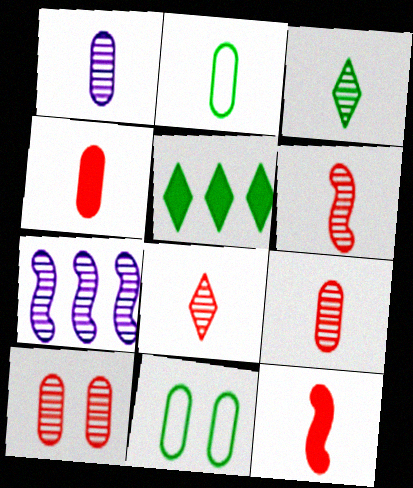[[1, 2, 4], 
[1, 3, 6], 
[3, 7, 10], 
[6, 8, 9]]